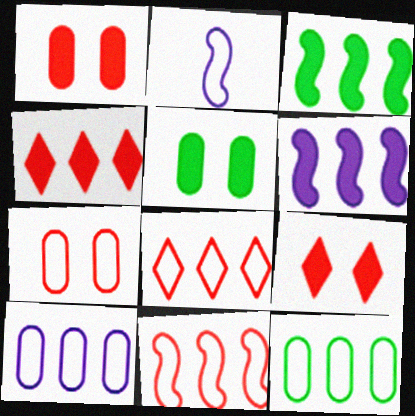[]